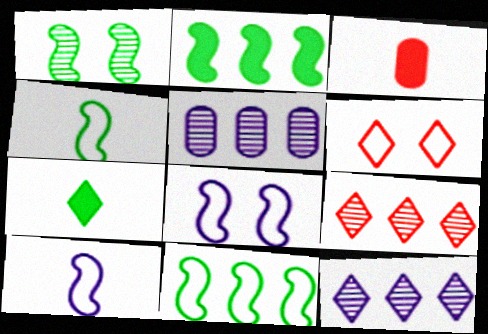[[1, 2, 4], 
[6, 7, 12]]